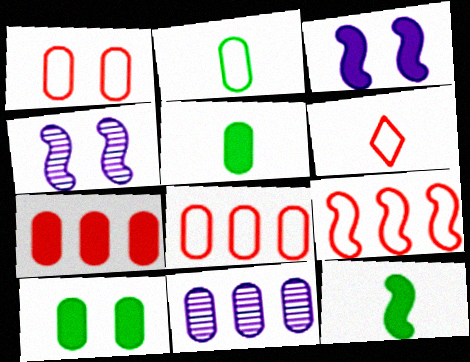[[1, 5, 11], 
[1, 6, 9], 
[4, 9, 12]]